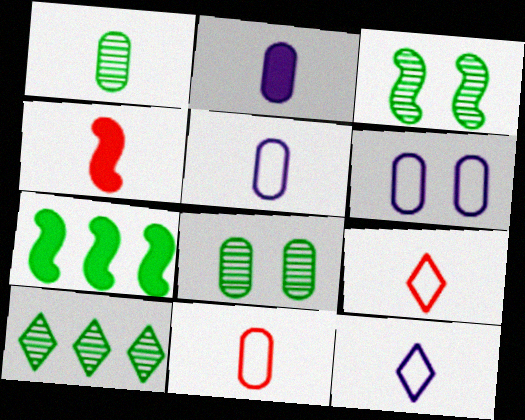[[1, 2, 11], 
[1, 3, 10], 
[1, 4, 12], 
[4, 6, 10]]